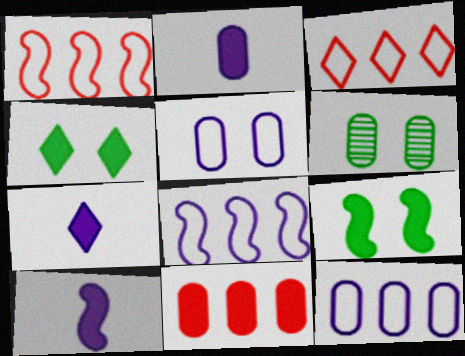[[1, 6, 7], 
[2, 7, 10], 
[3, 6, 10], 
[4, 10, 11], 
[7, 9, 11]]